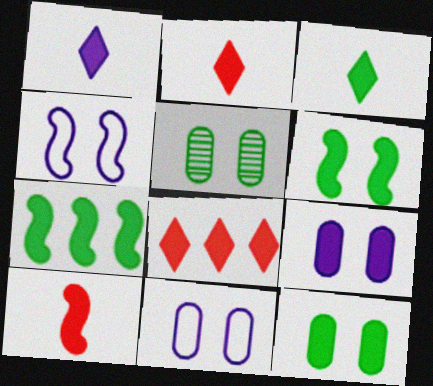[[1, 2, 3], 
[2, 7, 9], 
[3, 7, 12]]